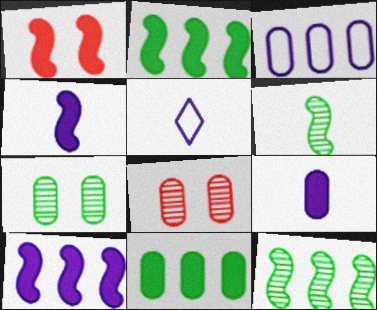[[1, 2, 4], 
[2, 5, 8]]